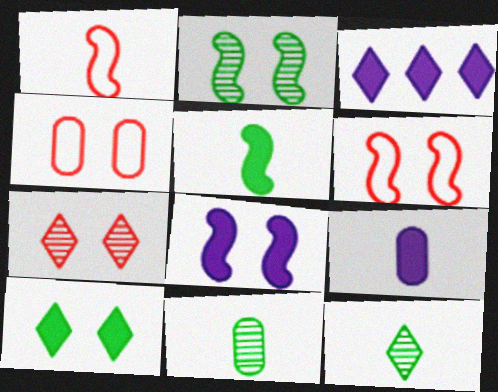[[1, 9, 12], 
[2, 6, 8], 
[3, 6, 11], 
[3, 8, 9]]